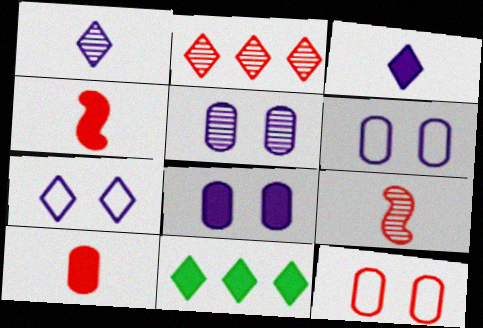[[2, 4, 12], 
[4, 8, 11], 
[5, 6, 8], 
[6, 9, 11]]